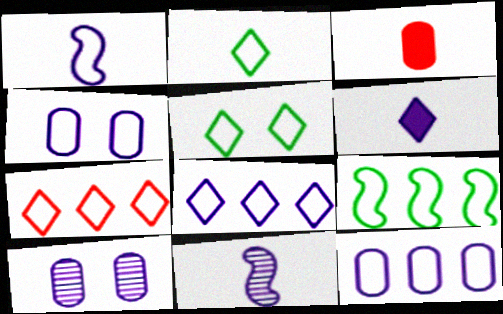[[1, 4, 8], 
[2, 3, 11], 
[7, 9, 12]]